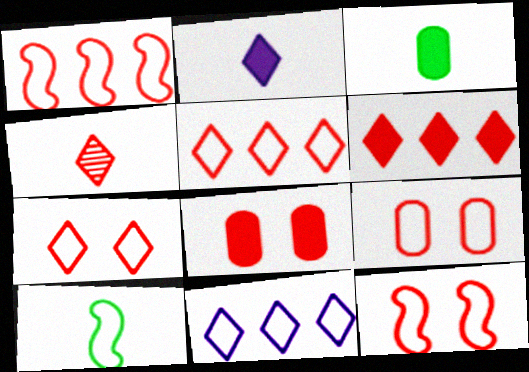[[1, 4, 8], 
[4, 6, 7], 
[7, 9, 12], 
[9, 10, 11]]